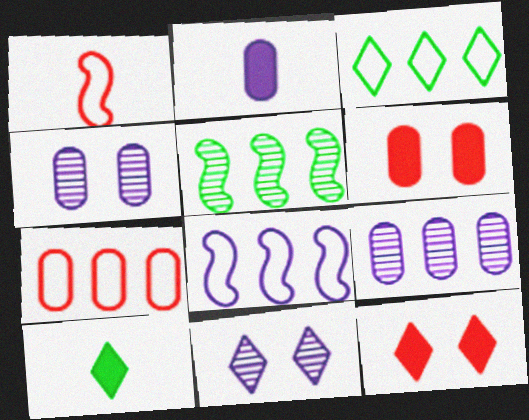[[2, 8, 11], 
[3, 7, 8]]